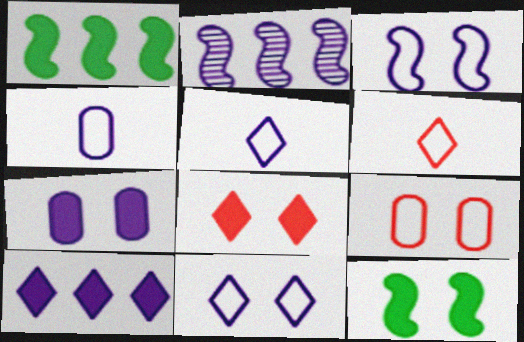[[2, 5, 7], 
[7, 8, 12]]